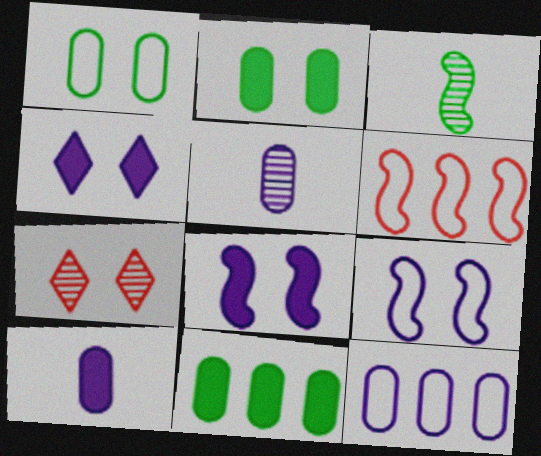[[1, 7, 8], 
[2, 7, 9], 
[3, 6, 8]]